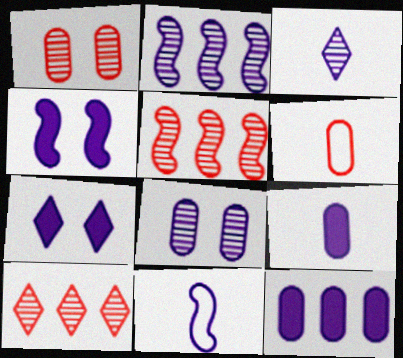[[2, 3, 8], 
[2, 4, 11], 
[3, 9, 11]]